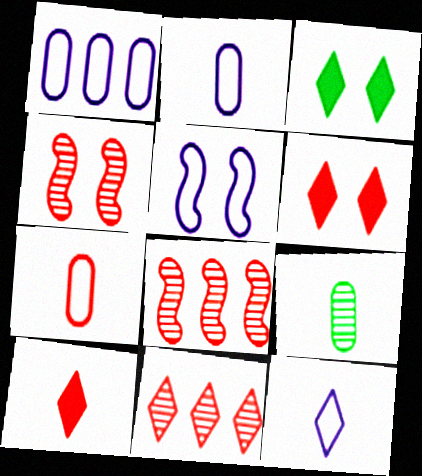[[1, 5, 12], 
[2, 3, 8], 
[3, 11, 12], 
[6, 7, 8]]